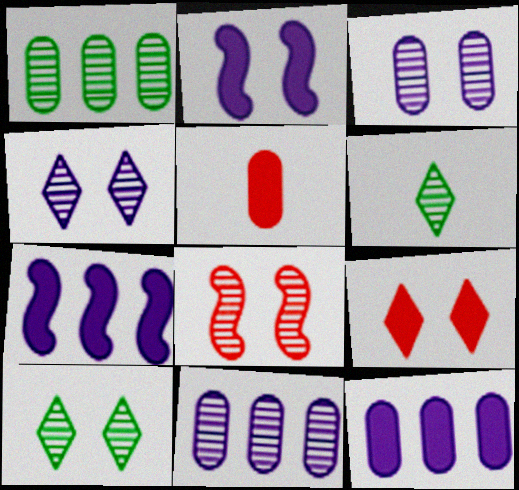[[3, 8, 10], 
[6, 8, 11]]